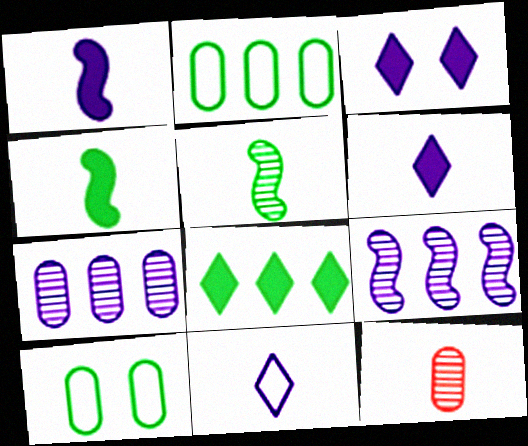[[4, 11, 12], 
[5, 8, 10]]